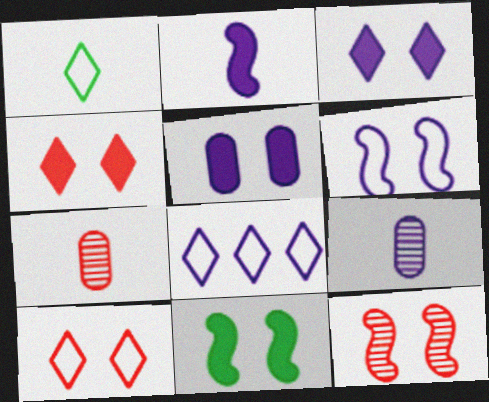[[1, 2, 7], 
[1, 8, 10], 
[4, 5, 11], 
[6, 11, 12], 
[7, 8, 11]]